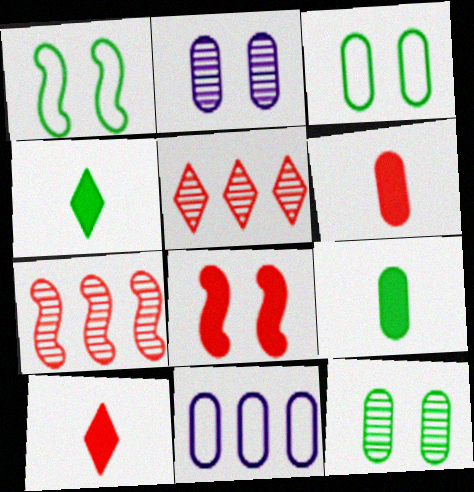[[6, 11, 12]]